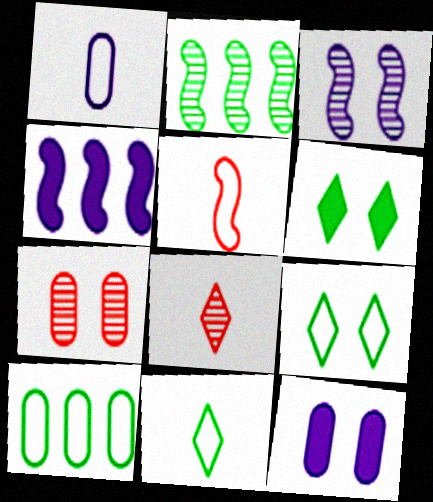[[1, 5, 11], 
[4, 7, 11]]